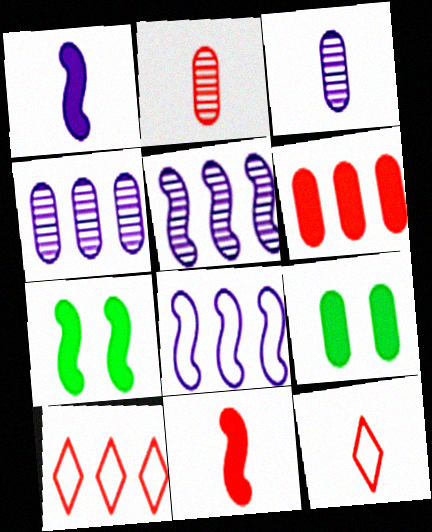[[2, 11, 12], 
[3, 7, 10], 
[4, 7, 12], 
[5, 9, 12]]